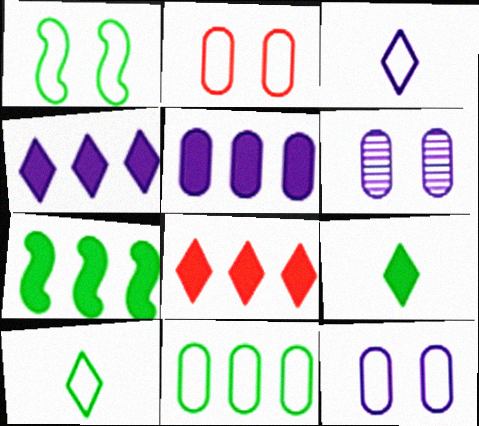[[1, 10, 11], 
[5, 7, 8]]